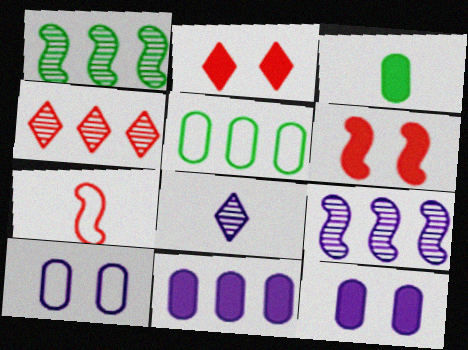[[3, 7, 8], 
[5, 6, 8]]